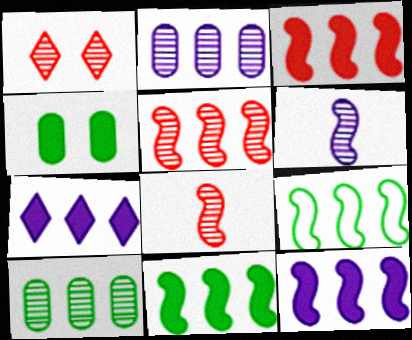[[1, 6, 10], 
[3, 11, 12], 
[5, 9, 12]]